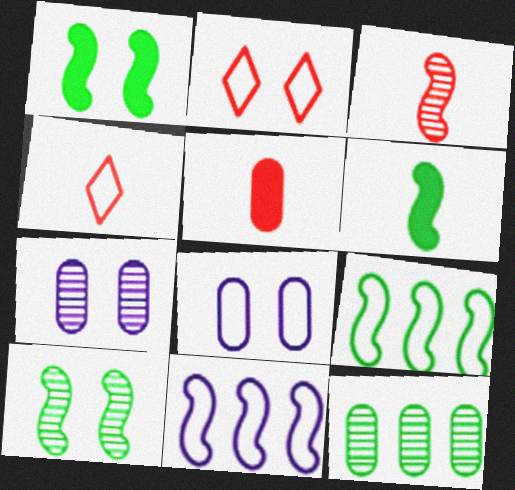[[1, 2, 7], 
[1, 3, 11], 
[3, 4, 5], 
[4, 8, 9], 
[5, 8, 12], 
[6, 9, 10]]